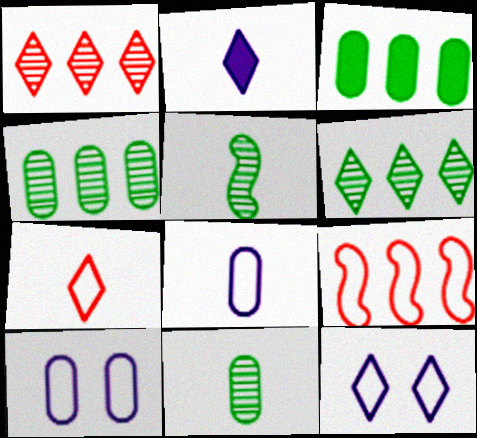[]